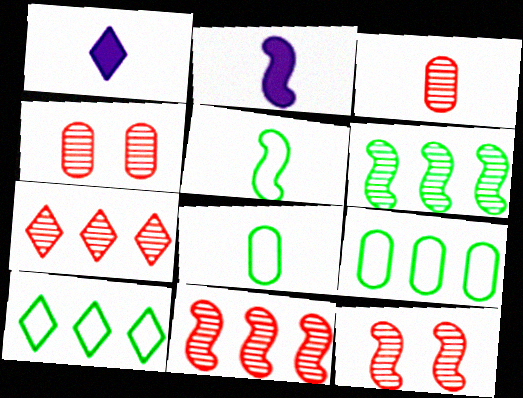[[1, 3, 5], 
[1, 9, 12], 
[2, 4, 10], 
[3, 7, 12]]